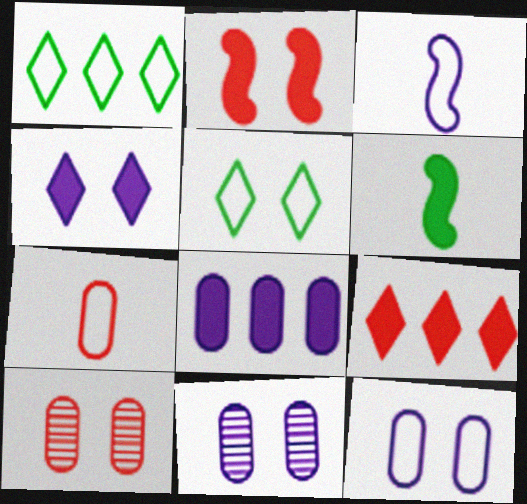[[2, 5, 11]]